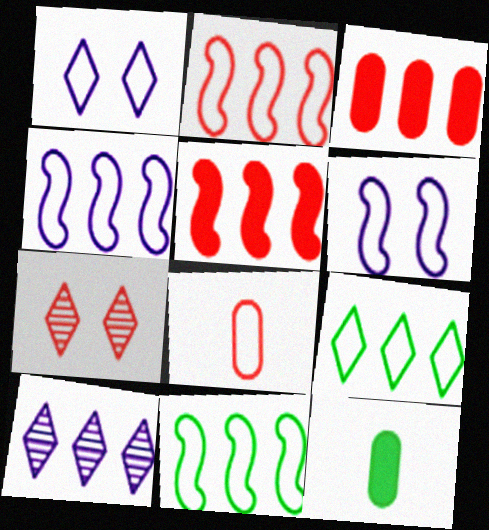[[1, 8, 11], 
[2, 4, 11], 
[3, 10, 11], 
[4, 7, 12], 
[5, 7, 8], 
[6, 8, 9]]